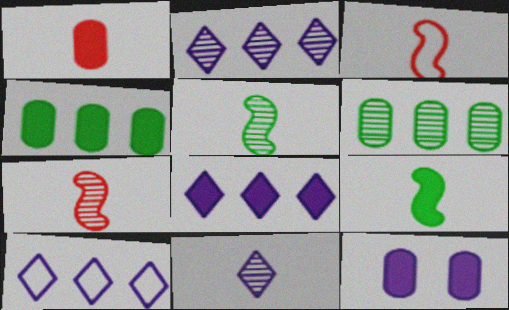[[1, 4, 12], 
[2, 8, 10]]